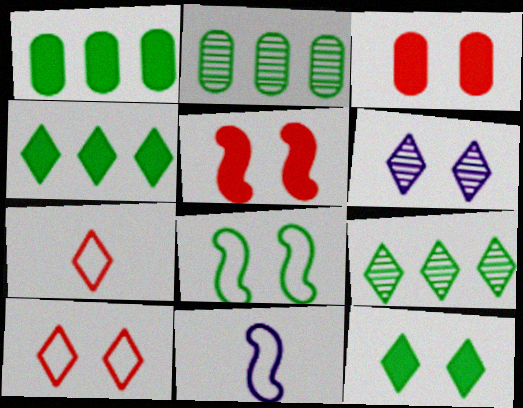[[3, 6, 8], 
[3, 9, 11], 
[4, 6, 7], 
[6, 10, 12]]